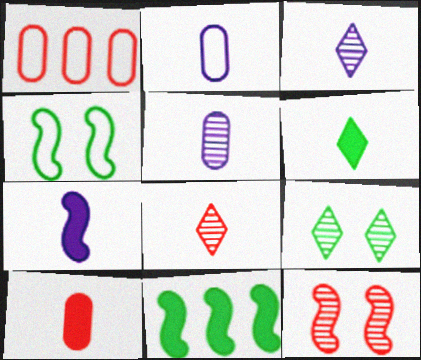[[1, 7, 9], 
[2, 3, 7], 
[6, 7, 10]]